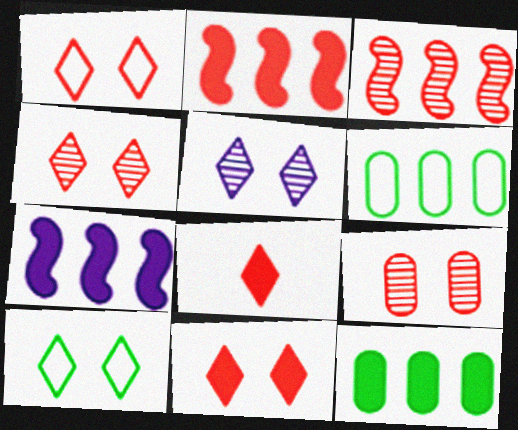[[1, 4, 11], 
[5, 10, 11]]